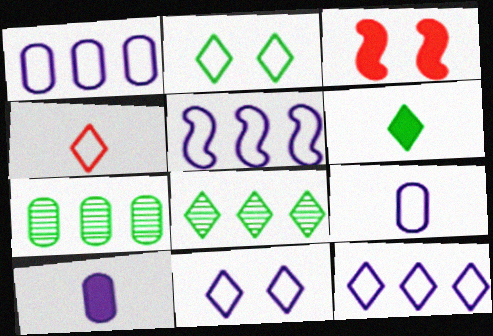[[1, 5, 12], 
[2, 4, 12], 
[2, 6, 8], 
[3, 8, 9], 
[5, 9, 11]]